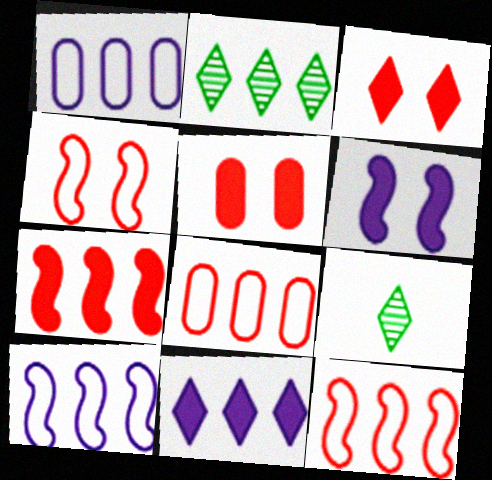[[1, 2, 7], 
[5, 9, 10], 
[6, 8, 9]]